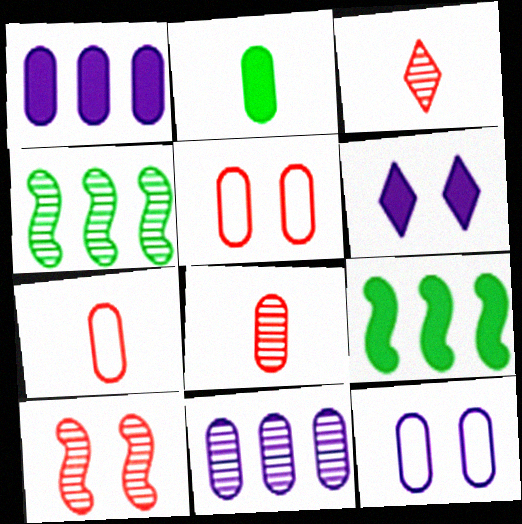[[2, 5, 11], 
[3, 9, 12], 
[4, 6, 7]]